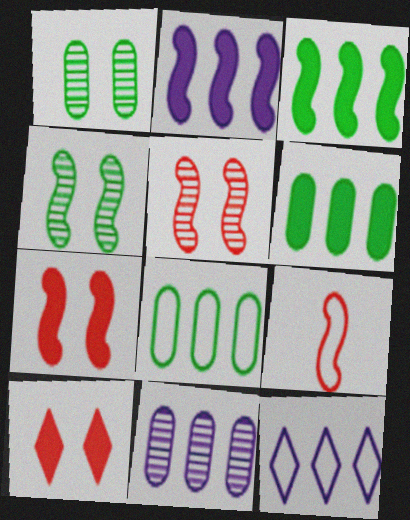[[2, 4, 9], 
[2, 11, 12]]